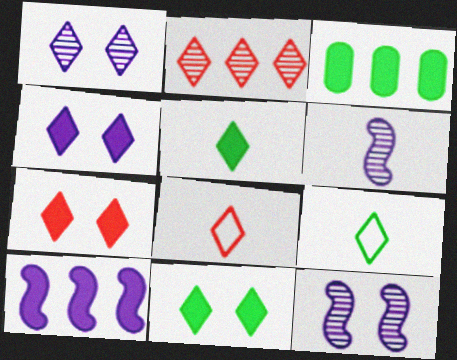[[2, 4, 9], 
[2, 7, 8], 
[3, 8, 12], 
[4, 7, 11]]